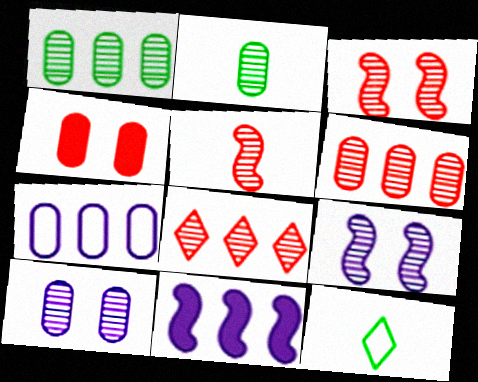[[2, 4, 7], 
[2, 6, 10], 
[2, 8, 9]]